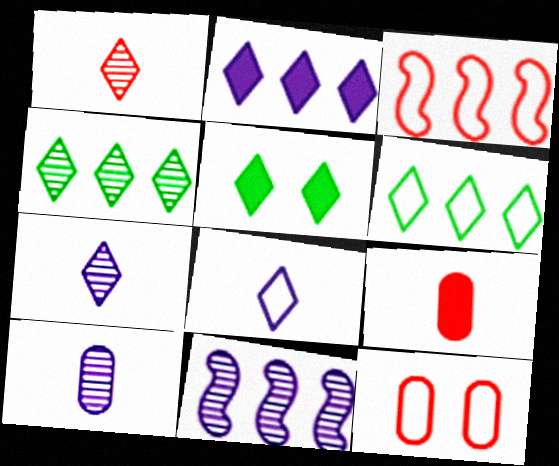[[3, 5, 10]]